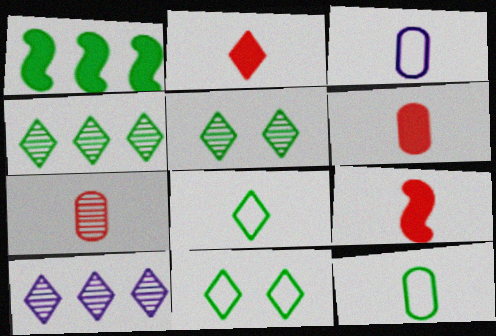[[1, 5, 12], 
[2, 6, 9], 
[2, 10, 11]]